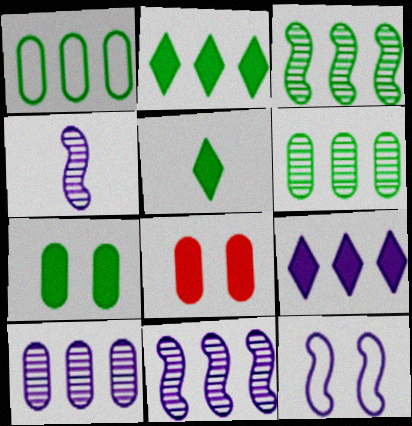[[1, 2, 3]]